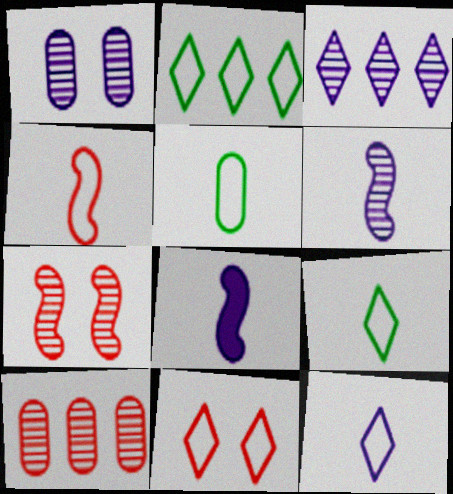[[1, 3, 6], 
[2, 11, 12], 
[4, 5, 12]]